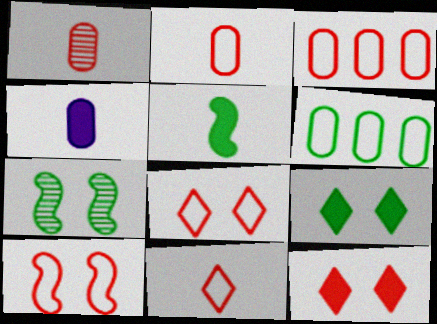[[3, 10, 11]]